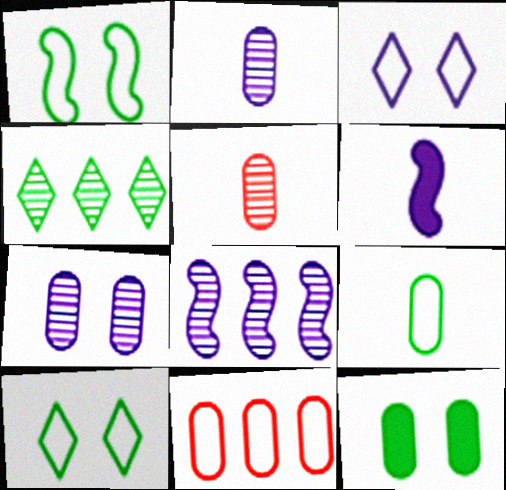[[2, 11, 12]]